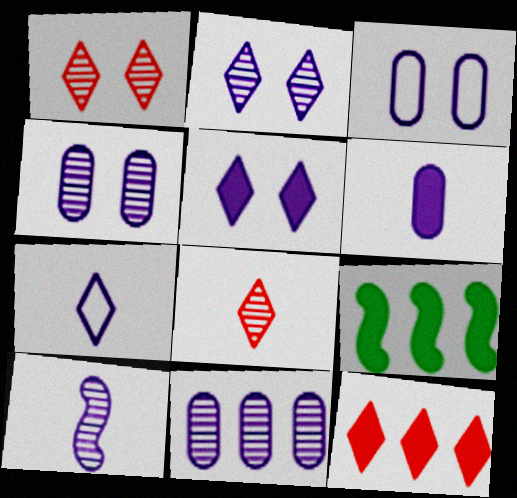[[2, 10, 11], 
[3, 6, 11], 
[3, 8, 9], 
[6, 7, 10]]